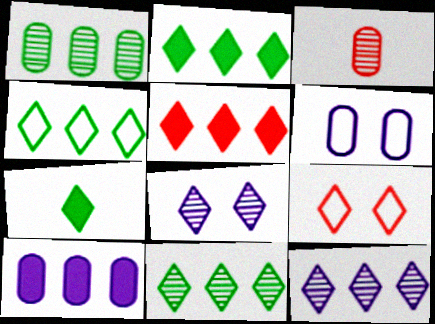[[2, 4, 11], 
[4, 5, 12], 
[7, 9, 12]]